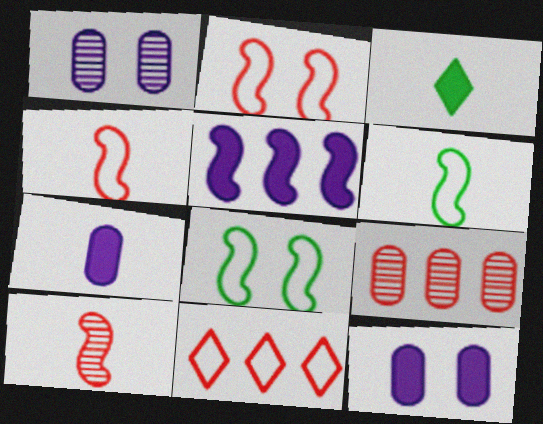[[5, 8, 10]]